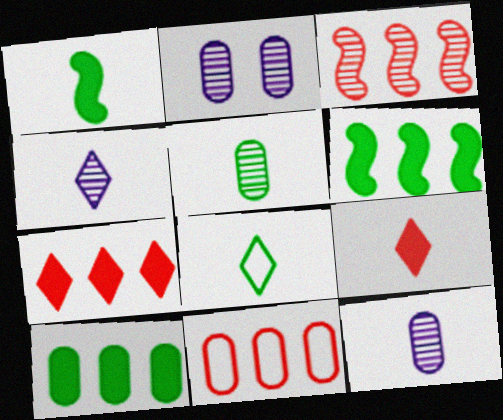[[1, 5, 8], 
[3, 7, 11], 
[4, 8, 9]]